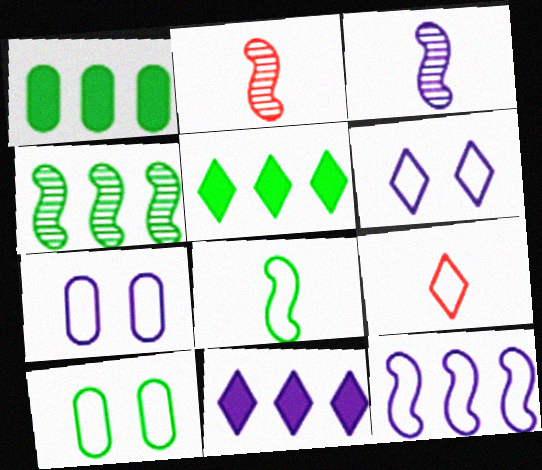[[1, 2, 6], 
[2, 5, 7], 
[2, 10, 11], 
[3, 7, 11], 
[9, 10, 12]]